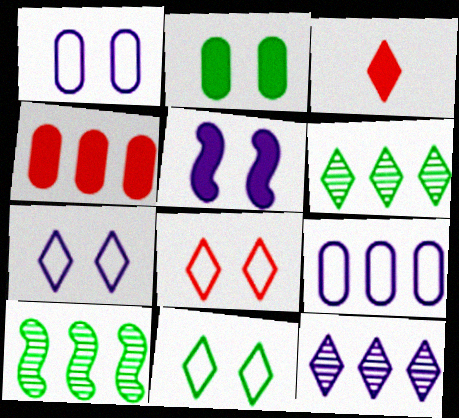[[1, 3, 10], 
[3, 6, 7], 
[3, 11, 12], 
[7, 8, 11]]